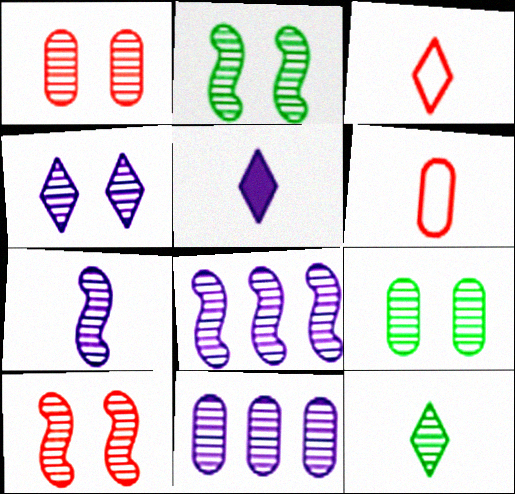[[1, 2, 4], 
[1, 8, 12], 
[3, 5, 12], 
[4, 7, 11], 
[4, 9, 10], 
[10, 11, 12]]